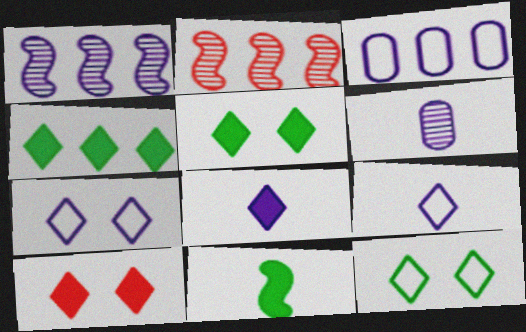[[2, 3, 4], 
[4, 8, 10]]